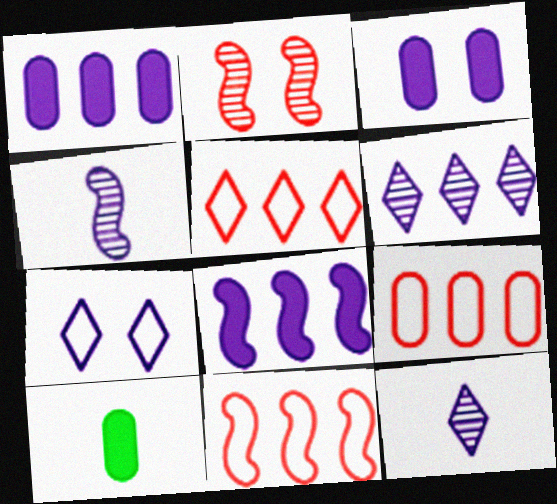[[1, 4, 7], 
[5, 9, 11]]